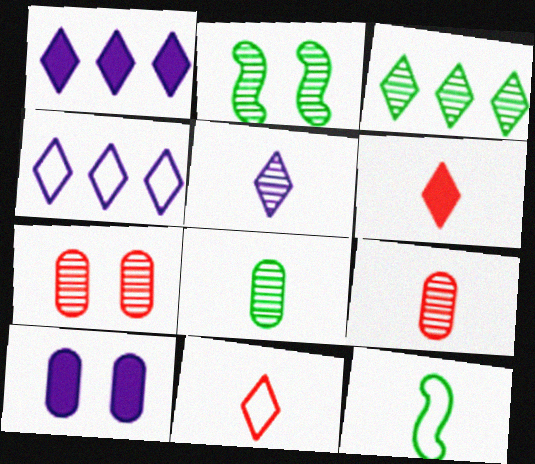[[1, 7, 12], 
[2, 3, 8]]